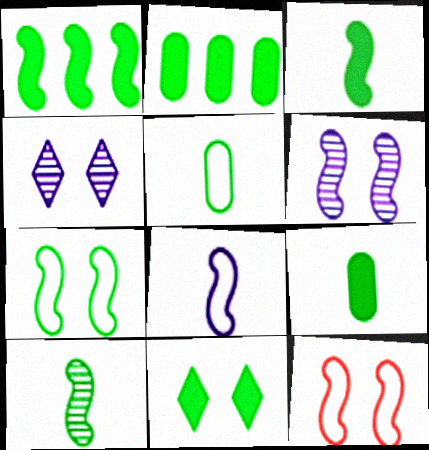[[1, 7, 10], 
[1, 9, 11], 
[2, 3, 11]]